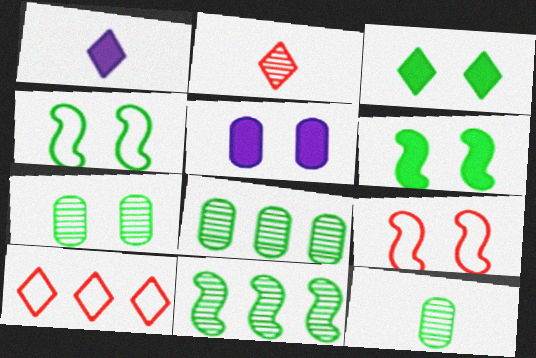[[1, 8, 9], 
[3, 4, 7], 
[7, 8, 12]]